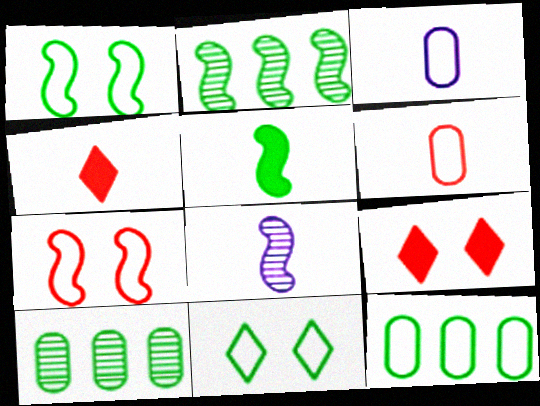[[1, 2, 5], 
[2, 3, 9], 
[5, 10, 11], 
[8, 9, 12]]